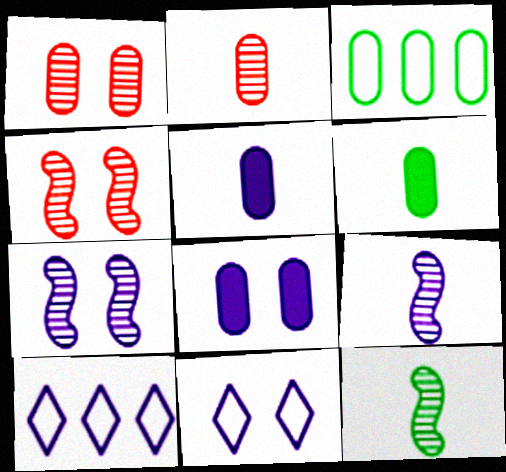[[1, 3, 5], 
[2, 3, 8], 
[4, 6, 10], 
[5, 7, 10], 
[7, 8, 11], 
[8, 9, 10]]